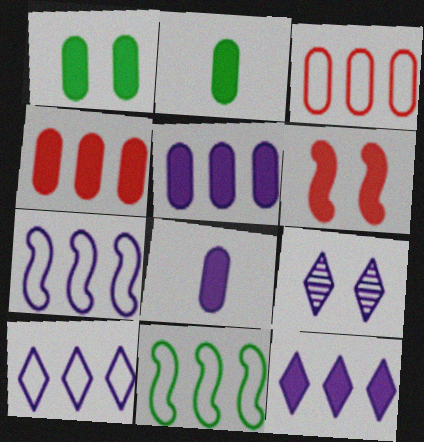[[1, 4, 8], 
[2, 6, 12], 
[3, 10, 11], 
[7, 8, 9]]